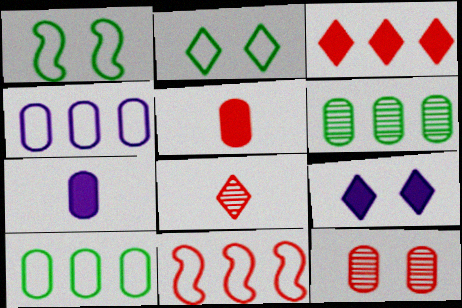[[1, 9, 12], 
[7, 10, 12]]